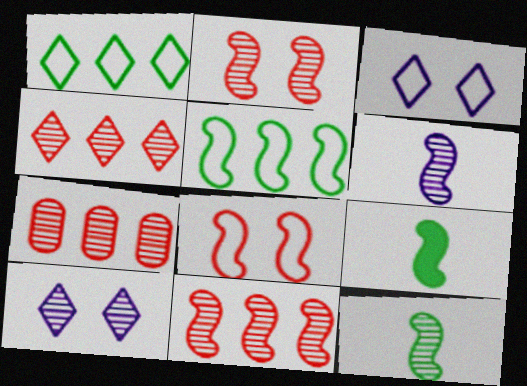[[3, 7, 9], 
[4, 7, 11], 
[7, 10, 12]]